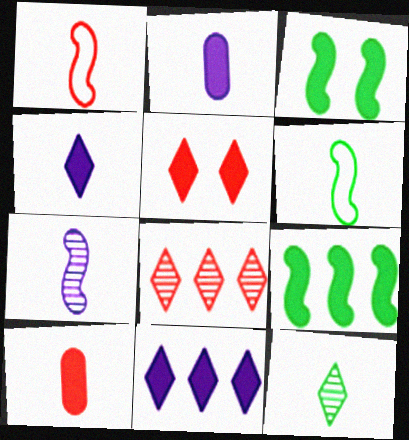[[1, 2, 12], 
[2, 5, 9], 
[3, 10, 11]]